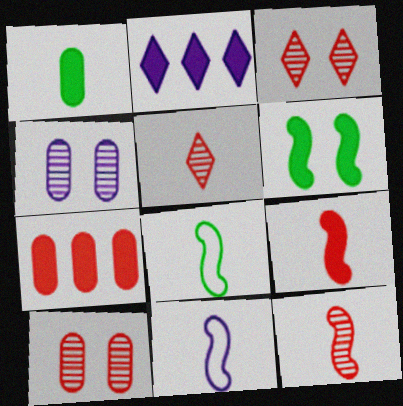[[1, 5, 11], 
[2, 4, 11], 
[2, 8, 10]]